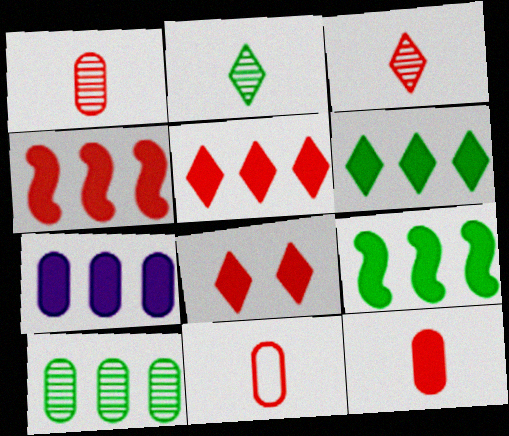[[1, 11, 12], 
[4, 6, 7], 
[4, 8, 12], 
[5, 7, 9]]